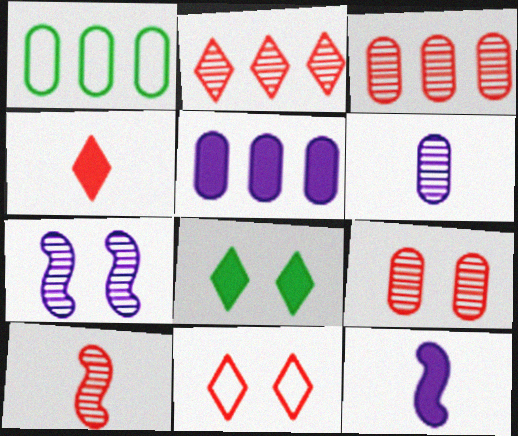[[1, 3, 5], 
[1, 4, 7], 
[2, 4, 11], 
[2, 9, 10]]